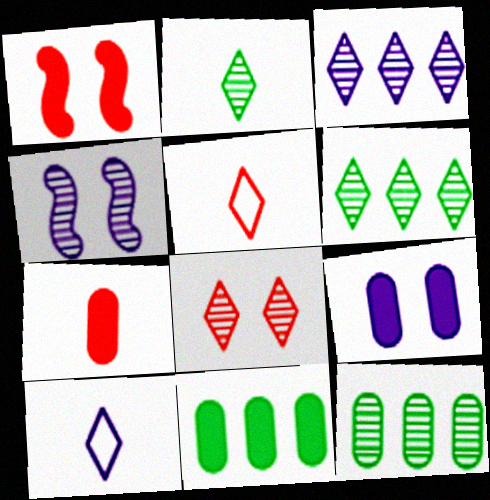[[1, 10, 12], 
[2, 3, 8], 
[4, 5, 11], 
[7, 9, 11]]